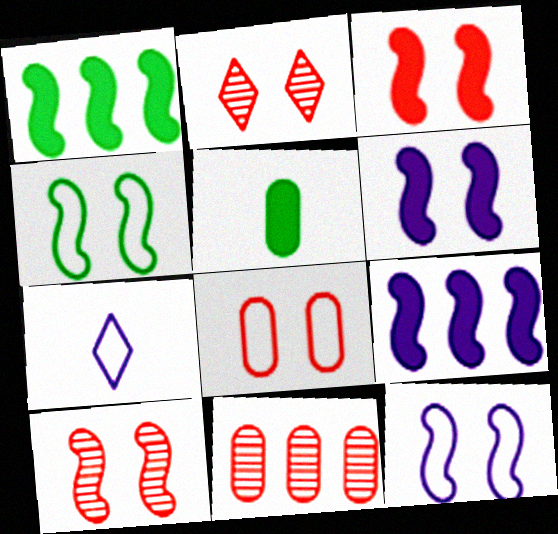[[2, 3, 8], 
[4, 6, 10]]